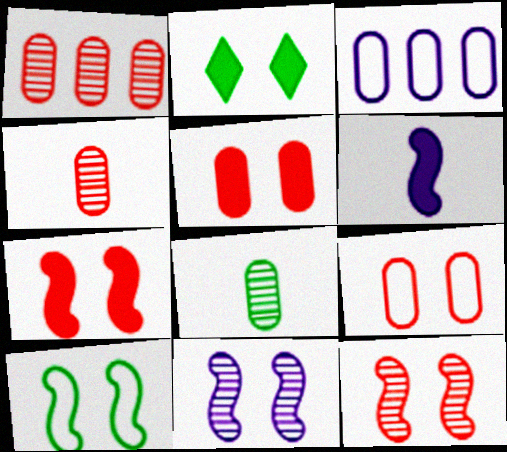[[2, 9, 11], 
[3, 5, 8], 
[7, 10, 11]]